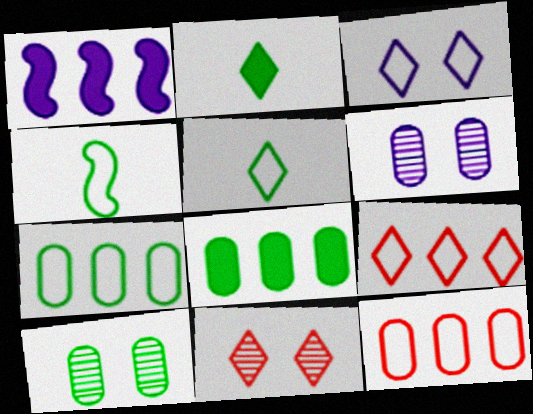[[3, 4, 12], 
[3, 5, 9]]